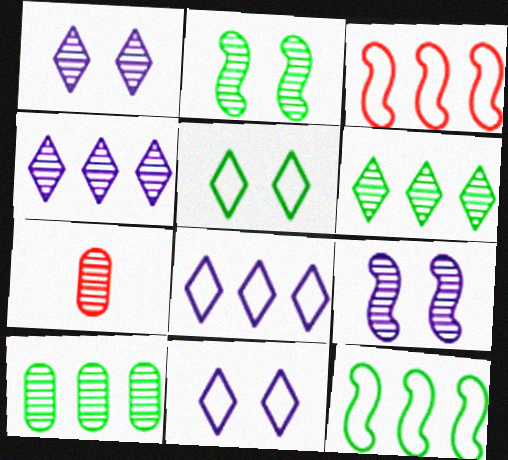[[2, 4, 7], 
[6, 7, 9]]